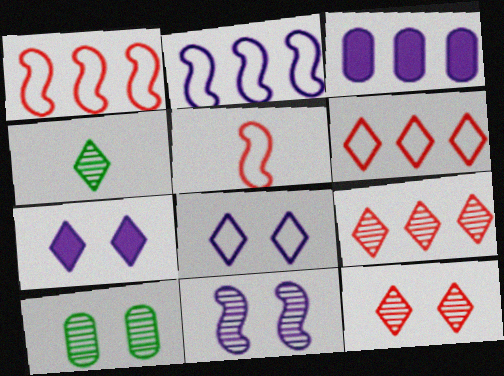[[4, 6, 7], 
[10, 11, 12]]